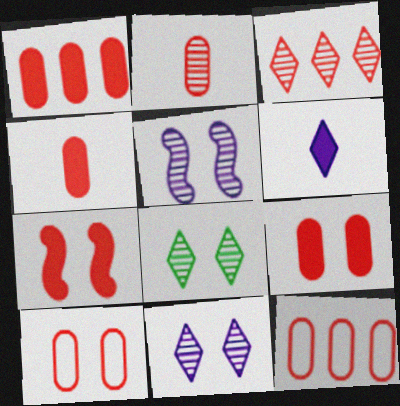[[1, 2, 10], 
[1, 4, 9], 
[2, 9, 12]]